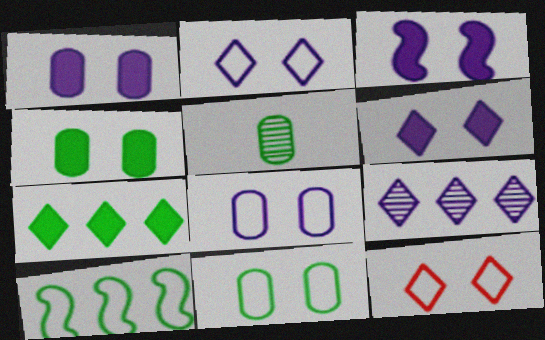[[1, 3, 6]]